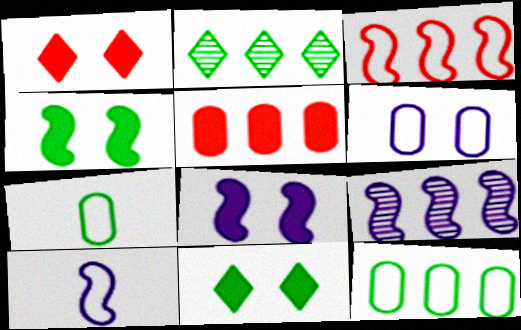[[1, 7, 9], 
[2, 4, 7], 
[8, 9, 10]]